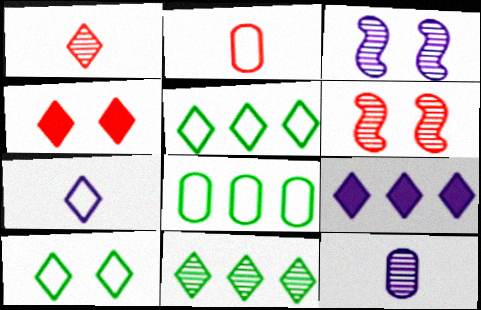[[1, 9, 10], 
[4, 7, 11], 
[6, 11, 12]]